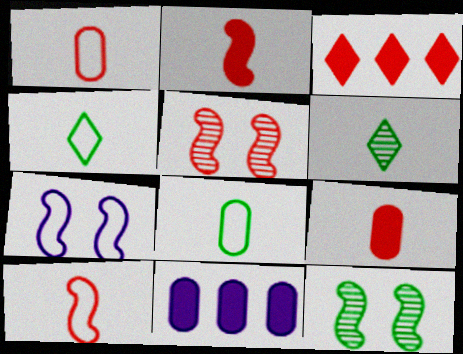[[1, 3, 5], 
[4, 5, 11]]